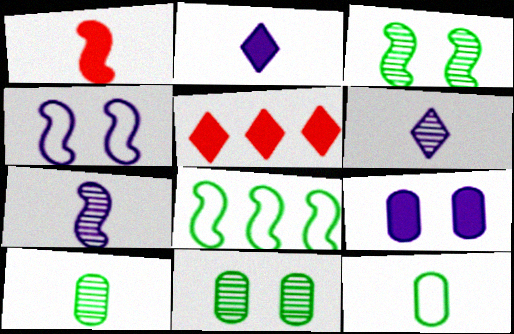[[1, 6, 12], 
[4, 5, 10]]